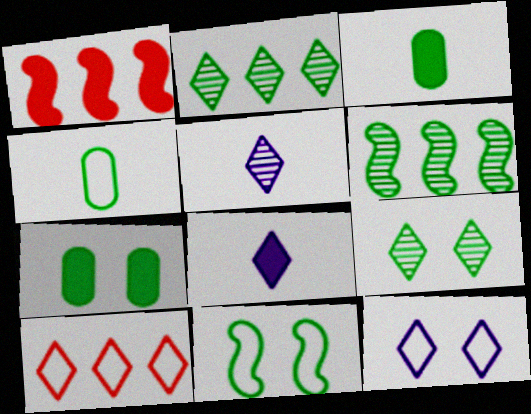[[1, 7, 8], 
[2, 3, 11], 
[7, 9, 11], 
[8, 9, 10]]